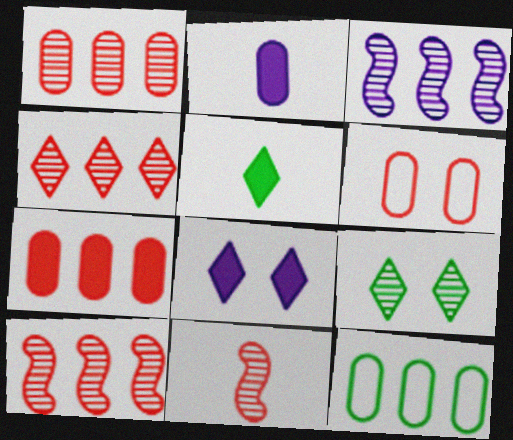[[1, 4, 10], 
[3, 5, 6], 
[8, 11, 12]]